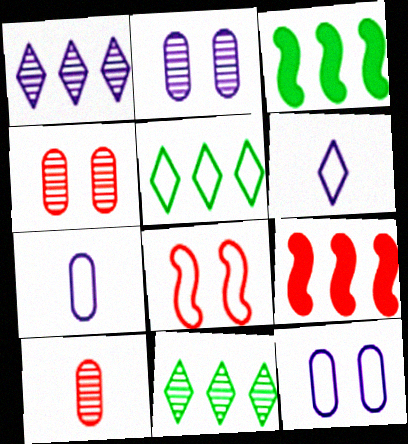[[3, 4, 6], 
[5, 7, 8]]